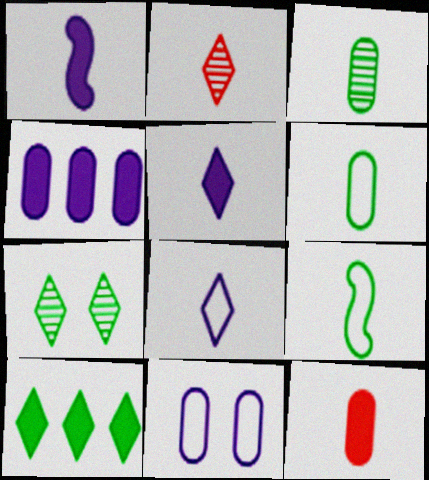[[1, 2, 6]]